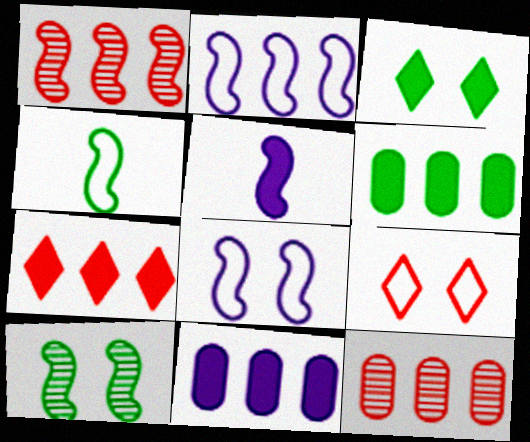[]